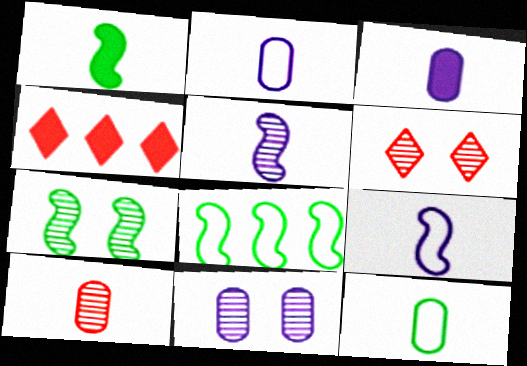[[1, 7, 8], 
[2, 4, 7], 
[3, 6, 8], 
[3, 10, 12], 
[6, 7, 11]]